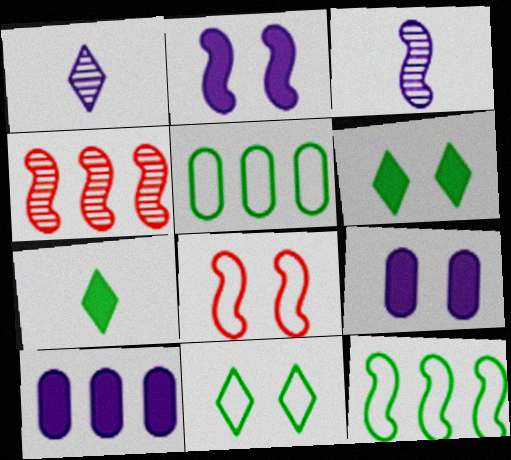[]